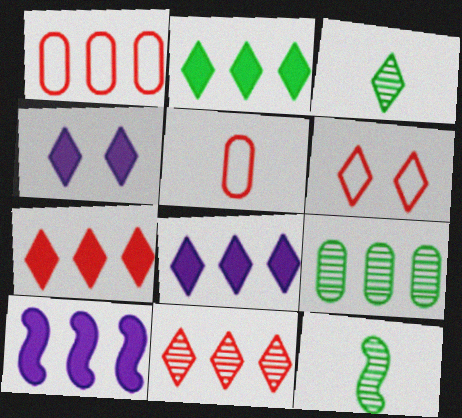[[1, 4, 12], 
[2, 7, 8], 
[3, 6, 8]]